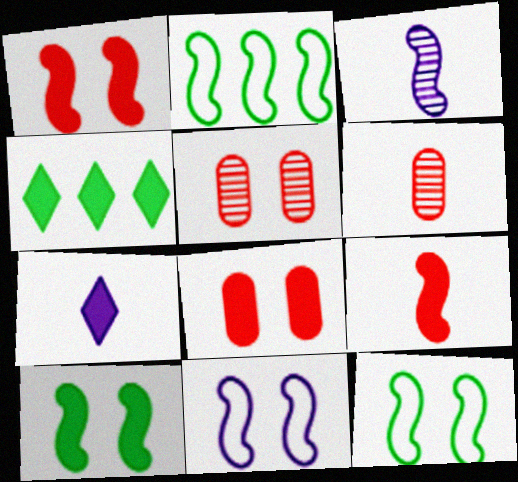[[1, 2, 3], 
[2, 5, 7], 
[4, 6, 11]]